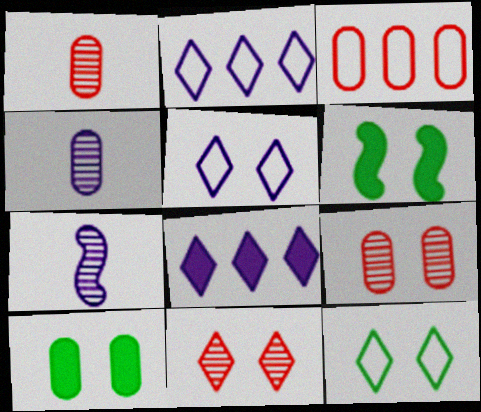[[1, 2, 6], 
[3, 4, 10], 
[5, 6, 9]]